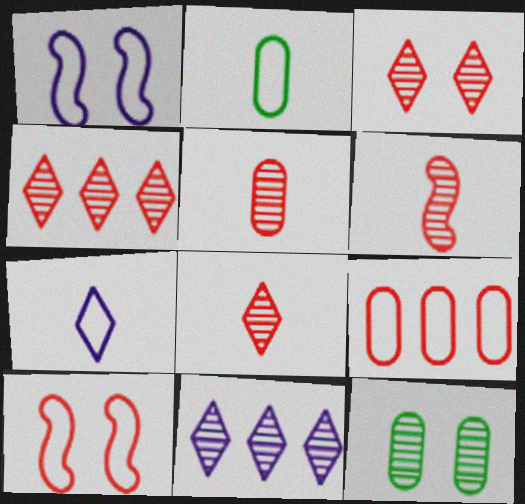[[3, 4, 8], 
[5, 6, 8], 
[6, 11, 12]]